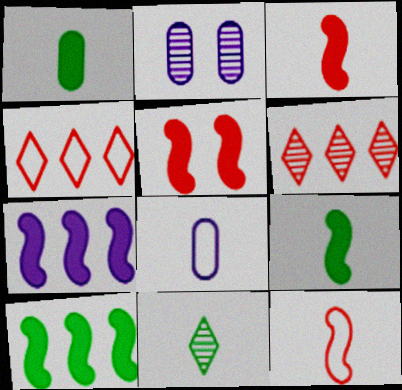[[2, 4, 9], 
[3, 8, 11], 
[5, 7, 9]]